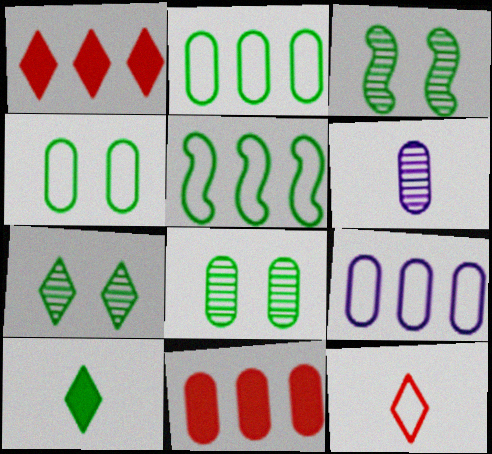[[2, 3, 10], 
[3, 7, 8], 
[4, 6, 11], 
[5, 8, 10]]